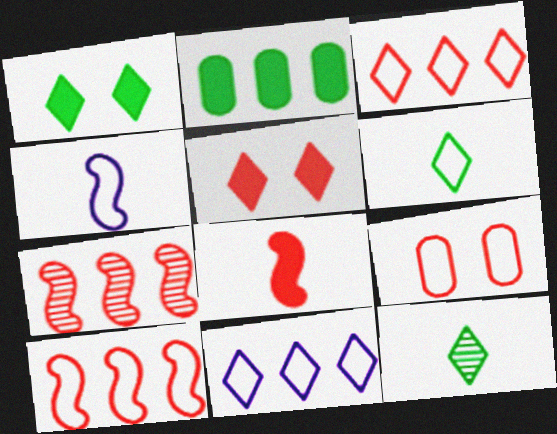[[2, 7, 11], 
[5, 11, 12]]